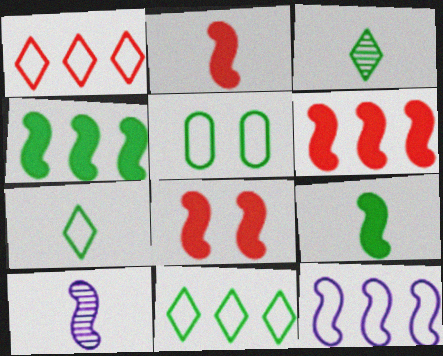[[2, 6, 8], 
[3, 4, 5]]